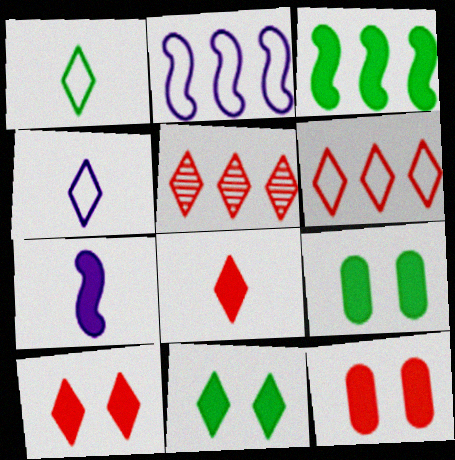[[4, 5, 11]]